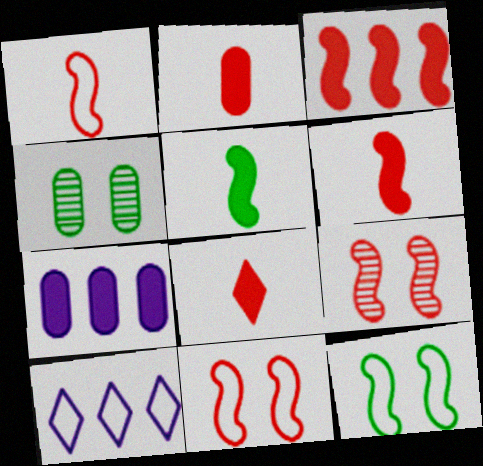[[1, 3, 9], 
[2, 6, 8], 
[4, 6, 10]]